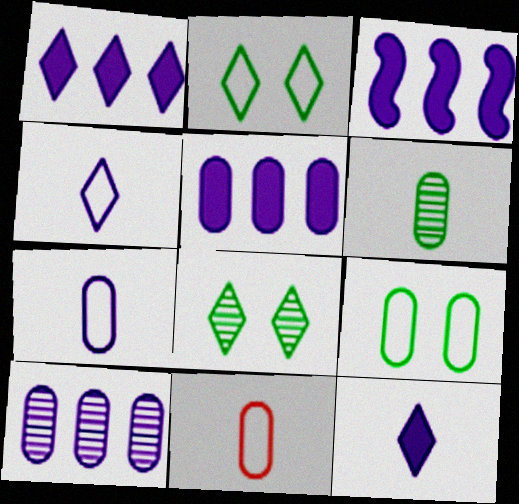[[1, 3, 5], 
[3, 8, 11]]